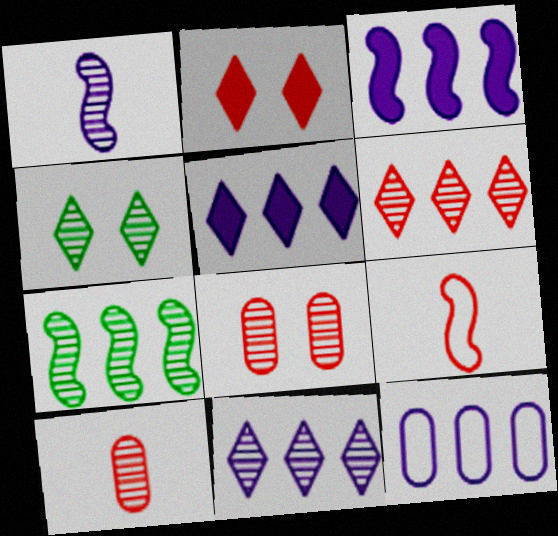[[3, 11, 12]]